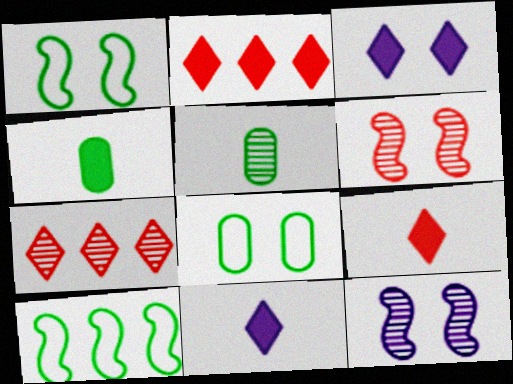[[3, 6, 8], 
[5, 7, 12]]